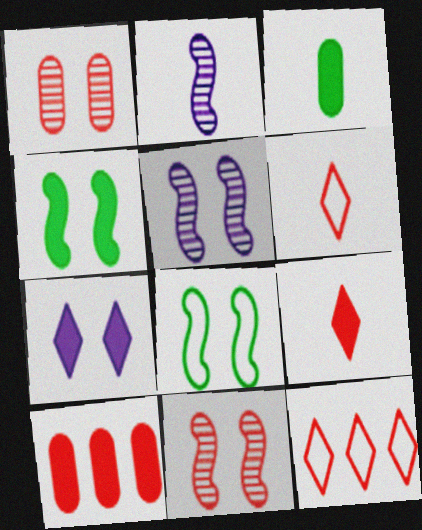[[1, 7, 8], 
[2, 3, 6], 
[3, 5, 12], 
[6, 10, 11]]